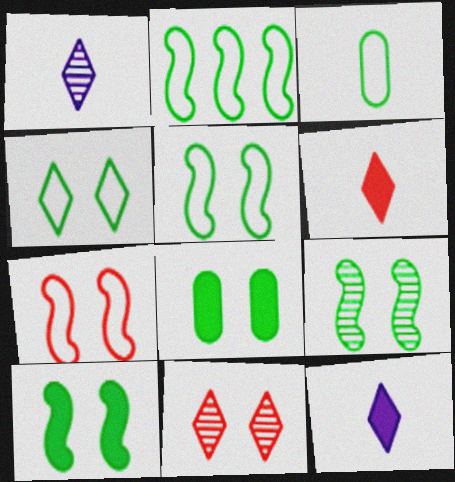[[2, 3, 4], 
[4, 8, 9], 
[5, 9, 10]]